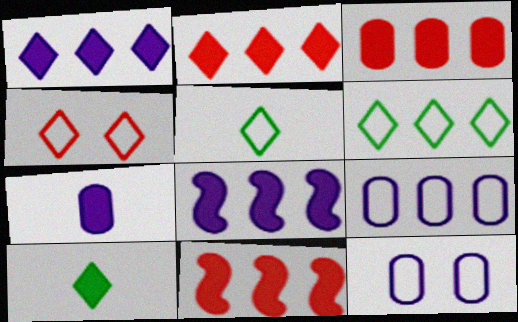[[2, 3, 11]]